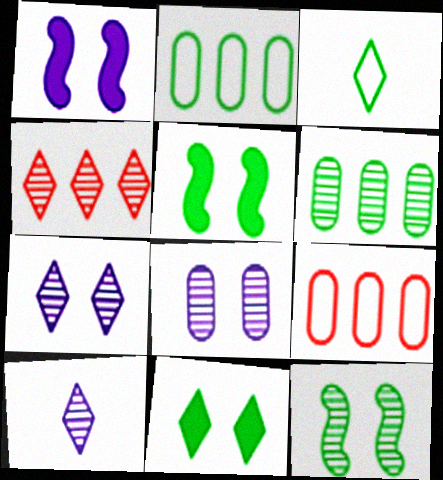[[3, 5, 6], 
[5, 9, 10]]